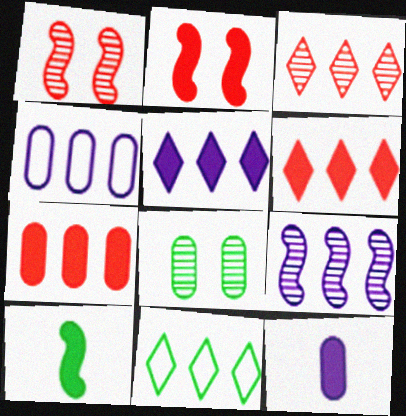[[1, 11, 12], 
[3, 5, 11], 
[4, 5, 9], 
[7, 9, 11], 
[8, 10, 11]]